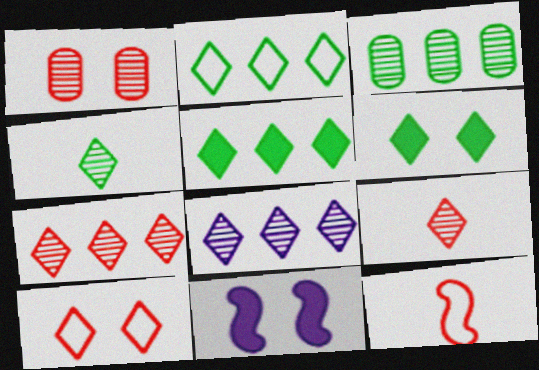[[2, 4, 6]]